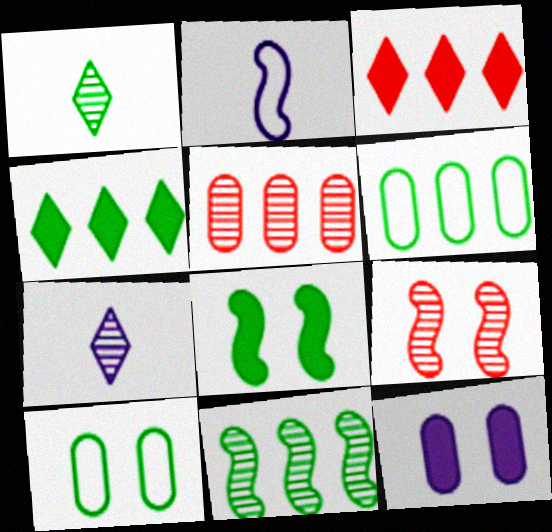[[1, 6, 8], 
[4, 6, 11]]